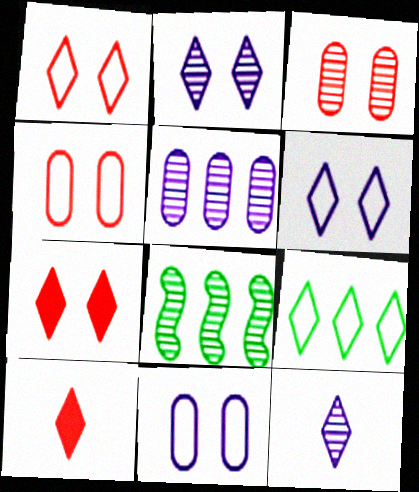[[2, 9, 10], 
[3, 8, 12], 
[7, 9, 12], 
[8, 10, 11]]